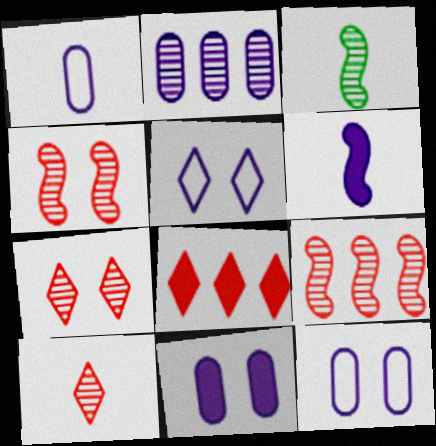[[1, 2, 11], 
[2, 3, 7], 
[2, 5, 6], 
[3, 8, 12]]